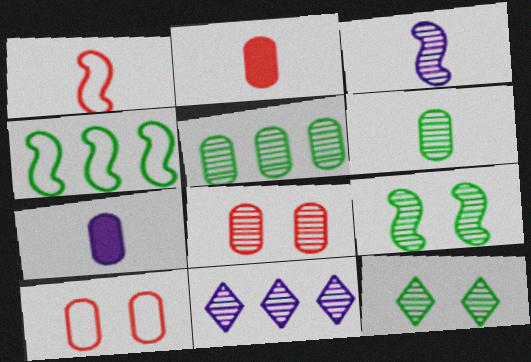[[5, 7, 10]]